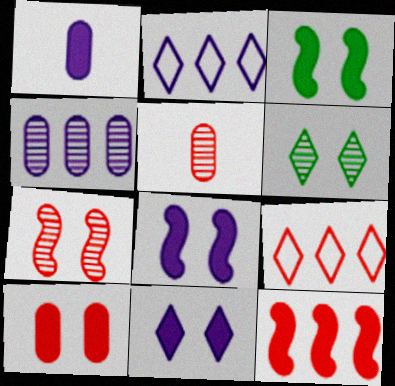[[2, 3, 5], 
[3, 10, 11]]